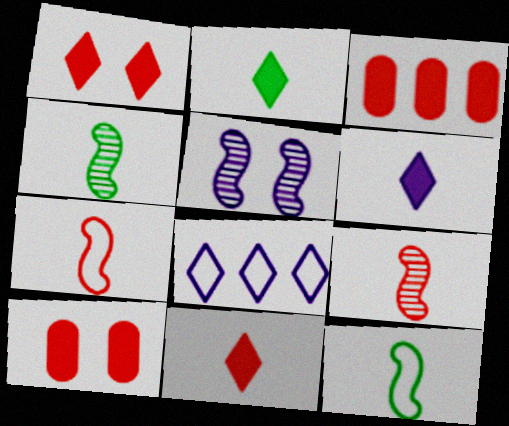[[2, 6, 11], 
[4, 8, 10]]